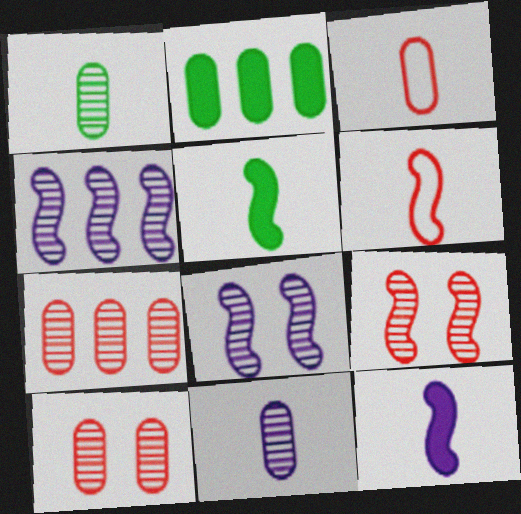[]